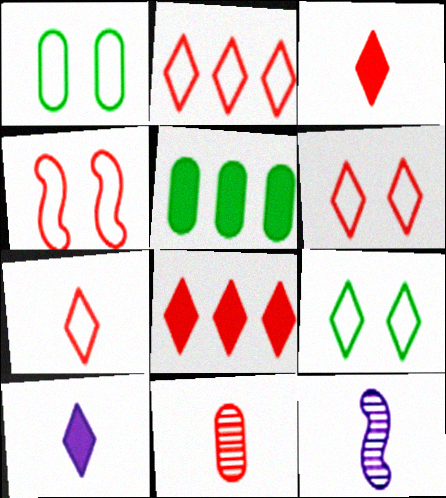[[1, 8, 12], 
[2, 6, 7], 
[4, 8, 11], 
[5, 6, 12]]